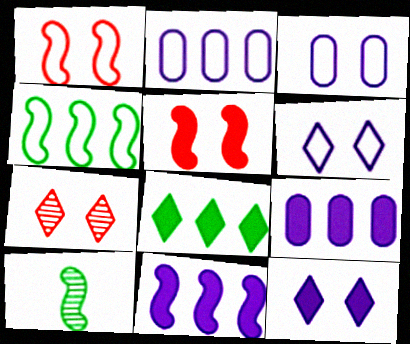[[1, 10, 11]]